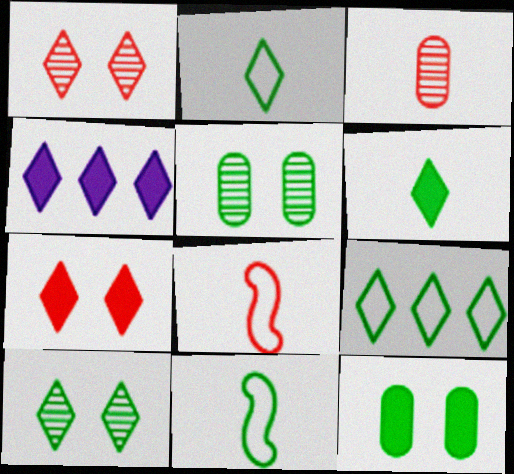[[1, 2, 4], 
[4, 5, 8], 
[4, 6, 7], 
[6, 9, 10]]